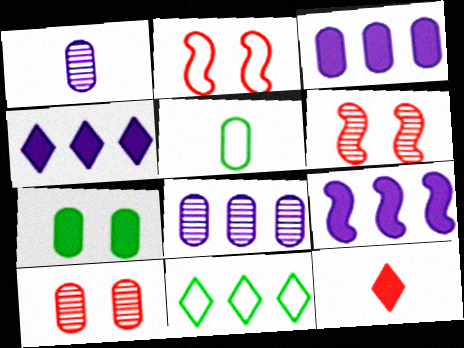[[3, 4, 9], 
[3, 5, 10], 
[4, 5, 6], 
[7, 9, 12]]